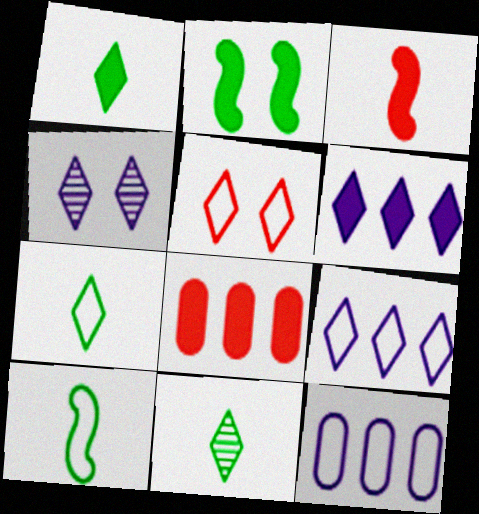[[1, 7, 11], 
[4, 8, 10], 
[5, 6, 11], 
[5, 7, 9], 
[5, 10, 12]]